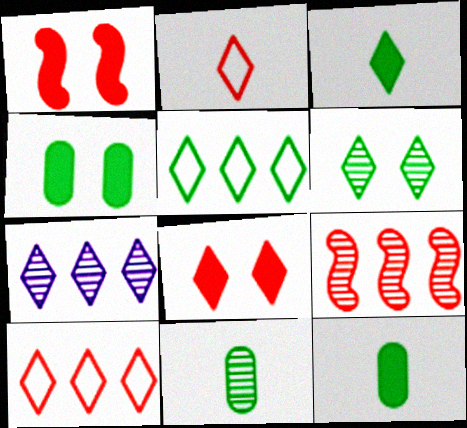[[3, 5, 6]]